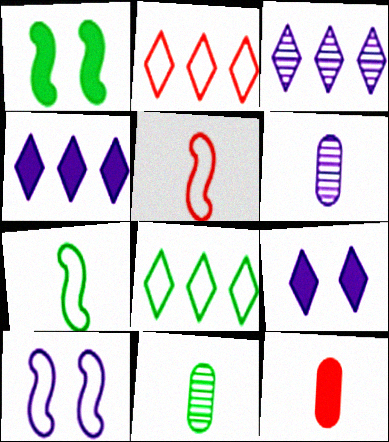[[1, 2, 6], 
[1, 4, 12], 
[1, 8, 11], 
[4, 6, 10]]